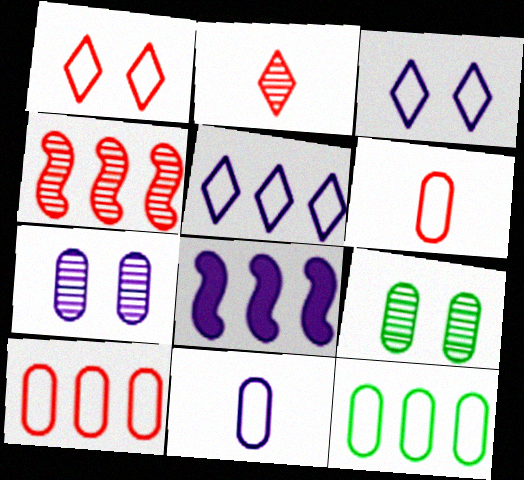[]